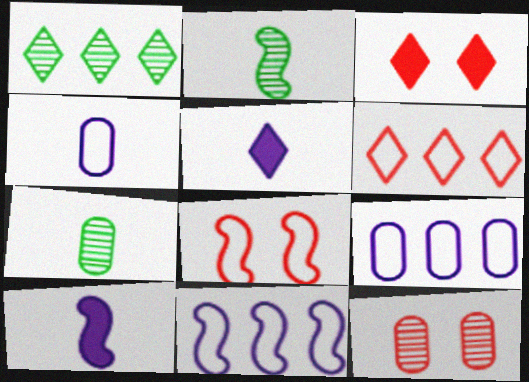[[2, 3, 9], 
[3, 7, 11], 
[3, 8, 12]]